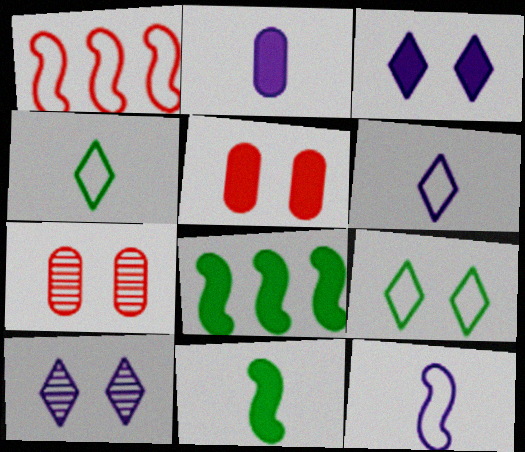[[6, 7, 8]]